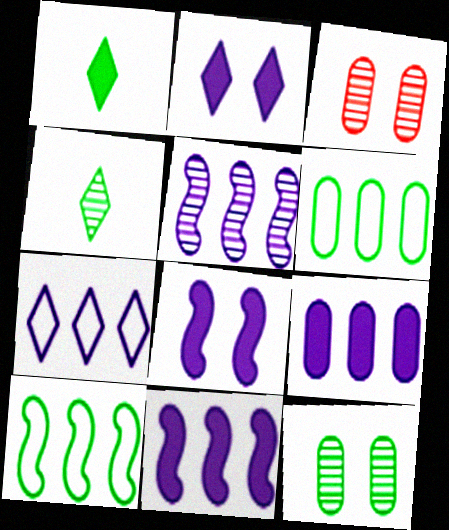[[1, 10, 12], 
[3, 4, 5], 
[5, 7, 9]]